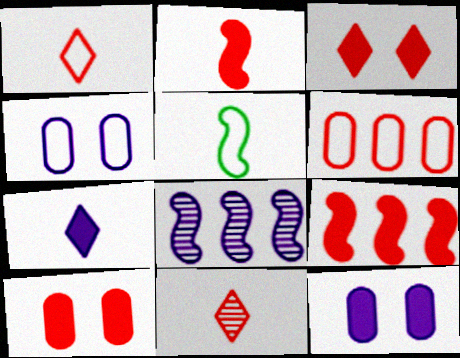[[4, 7, 8]]